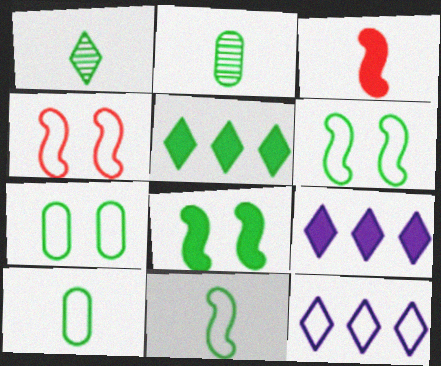[[2, 4, 9], 
[2, 5, 6], 
[4, 10, 12]]